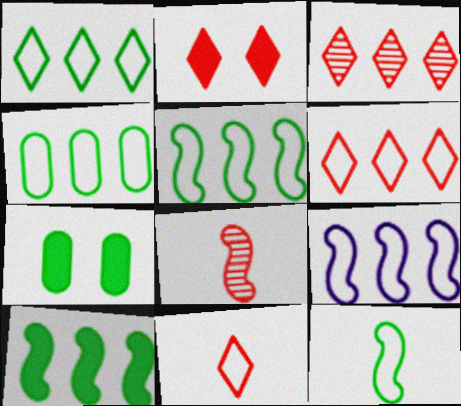[[1, 4, 5], 
[2, 3, 11], 
[4, 6, 9]]